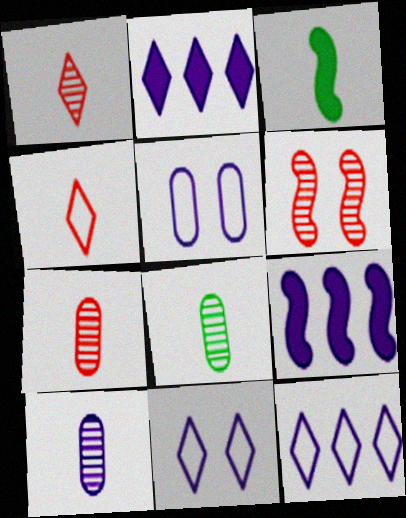[[3, 4, 10], 
[7, 8, 10], 
[9, 10, 11]]